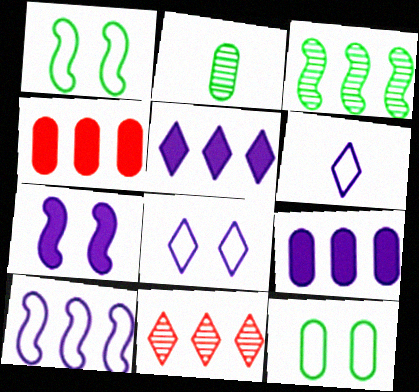[]